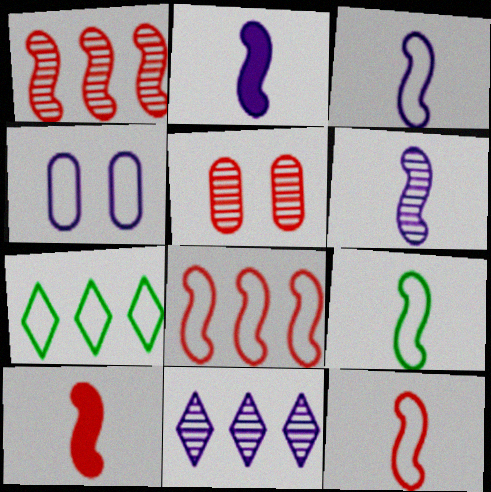[[2, 3, 6], 
[2, 4, 11], 
[2, 5, 7], 
[3, 9, 12], 
[4, 7, 12], 
[6, 9, 10]]